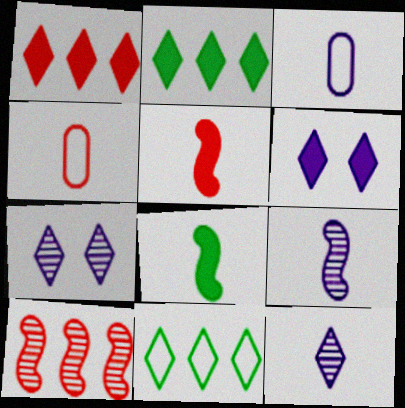[[4, 8, 12]]